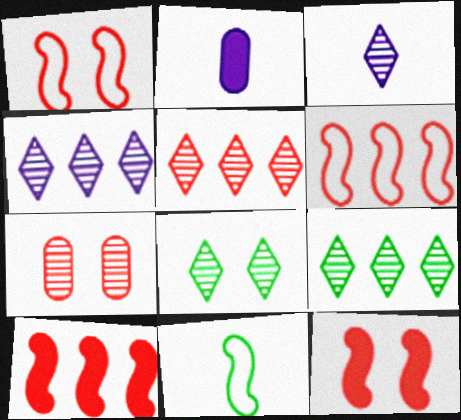[[1, 2, 9], 
[2, 6, 8], 
[3, 5, 8], 
[4, 5, 9]]